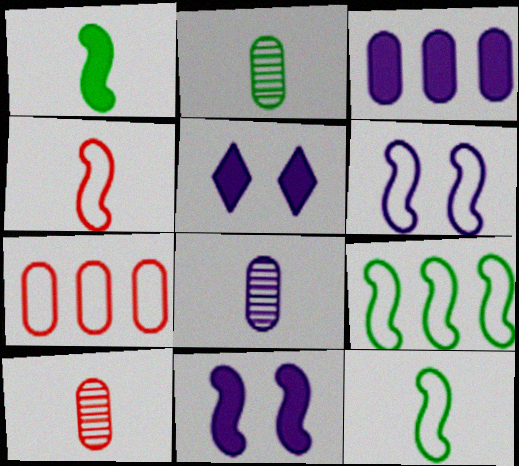[[2, 8, 10], 
[4, 6, 9], 
[5, 9, 10]]